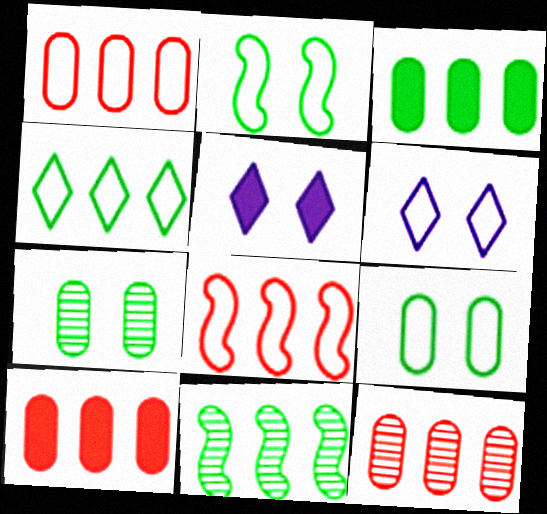[[1, 10, 12], 
[3, 4, 11]]